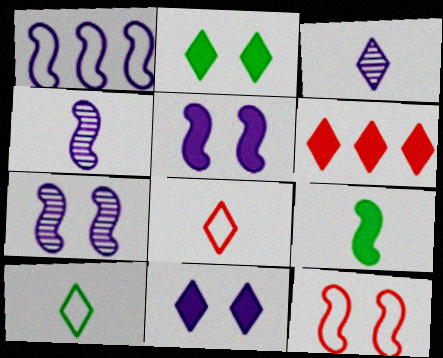[[1, 4, 5]]